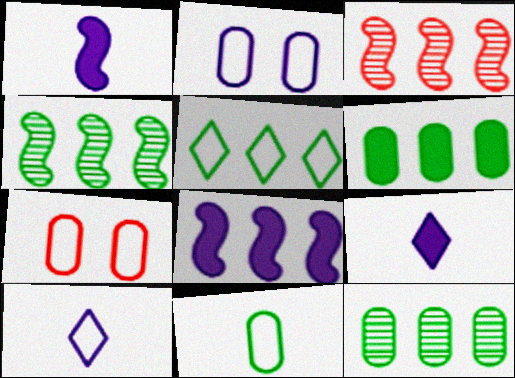[[4, 5, 6], 
[4, 7, 9]]